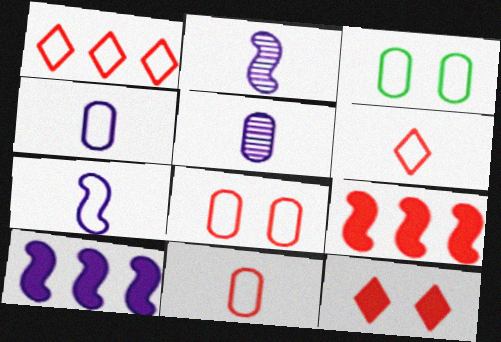[[1, 3, 7]]